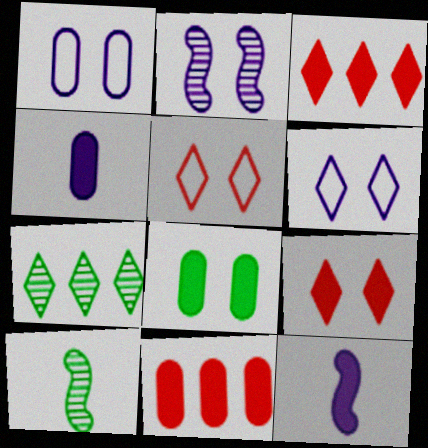[[1, 3, 10], 
[2, 5, 8], 
[3, 8, 12], 
[4, 8, 11], 
[6, 10, 11]]